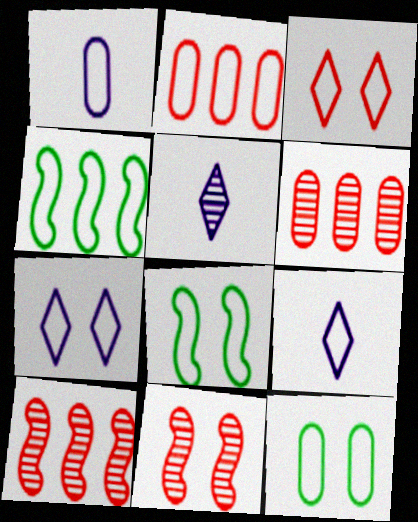[[1, 2, 12], 
[1, 3, 4], 
[2, 8, 9]]